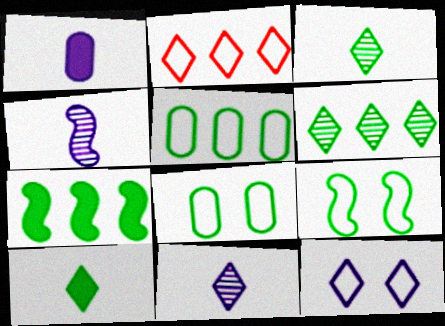[[3, 7, 8], 
[5, 6, 7]]